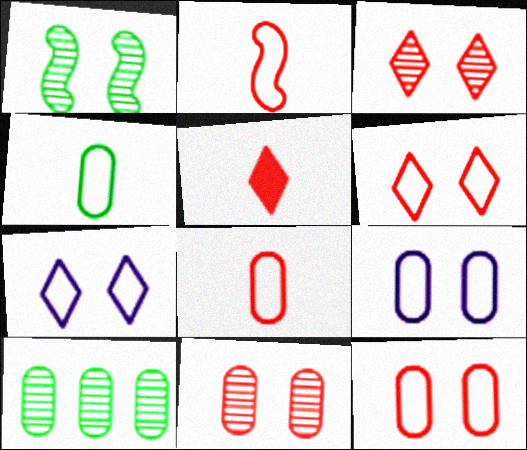[]